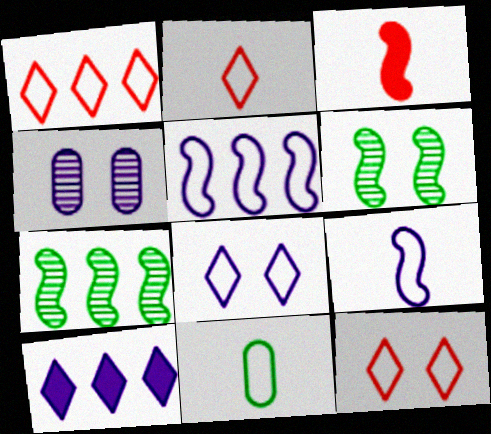[[1, 2, 12], 
[2, 9, 11], 
[3, 5, 6], 
[4, 9, 10], 
[5, 11, 12]]